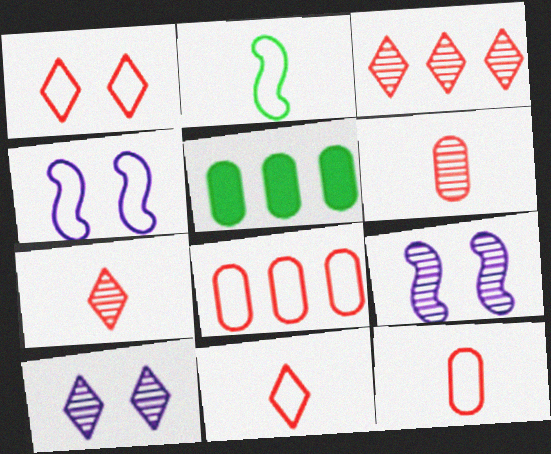[[4, 5, 7], 
[5, 9, 11]]